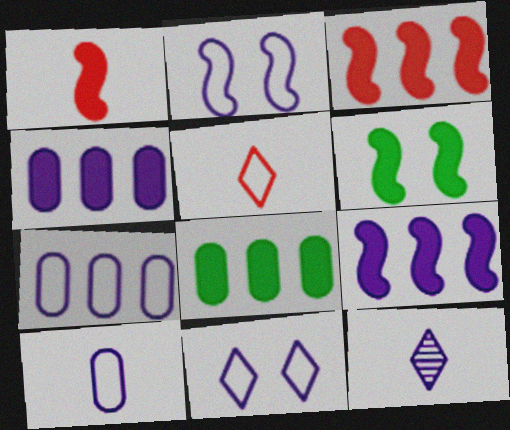[[1, 6, 9], 
[2, 4, 12]]